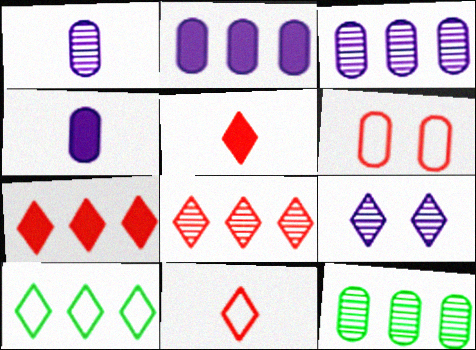[[4, 6, 12], 
[5, 9, 10]]